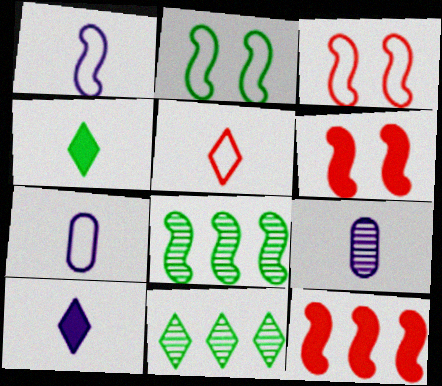[[1, 6, 8], 
[1, 9, 10], 
[6, 7, 11]]